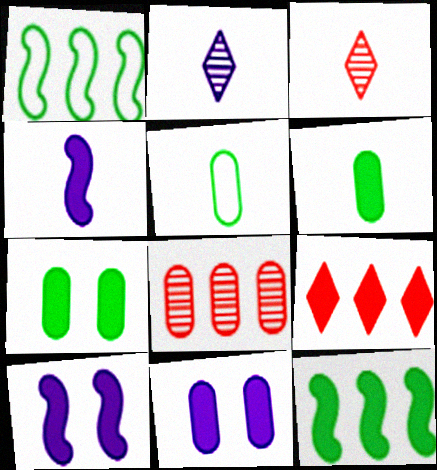[[1, 3, 11], 
[3, 4, 5], 
[4, 7, 9], 
[5, 8, 11], 
[6, 9, 10]]